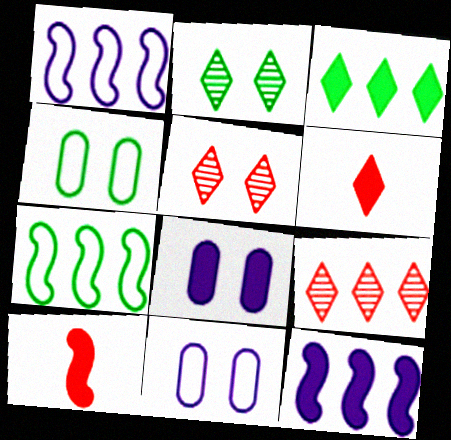[[3, 8, 10]]